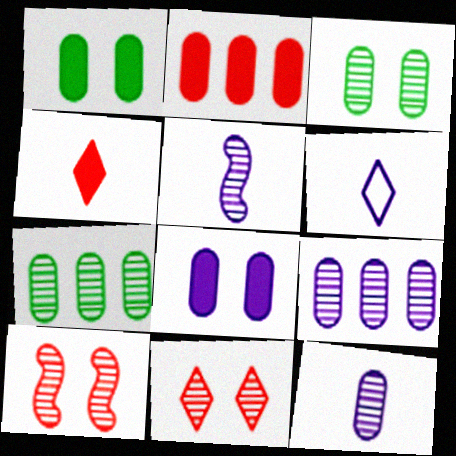[[5, 7, 11]]